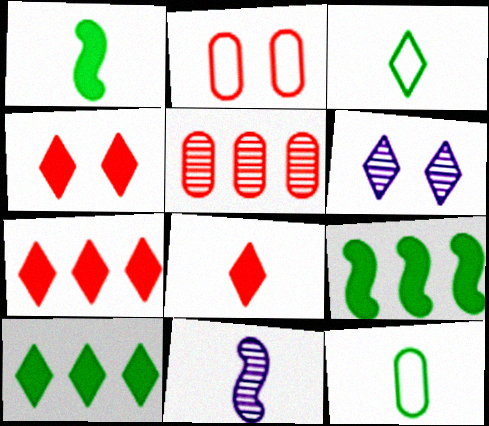[[2, 10, 11], 
[3, 6, 7], 
[4, 7, 8], 
[8, 11, 12]]